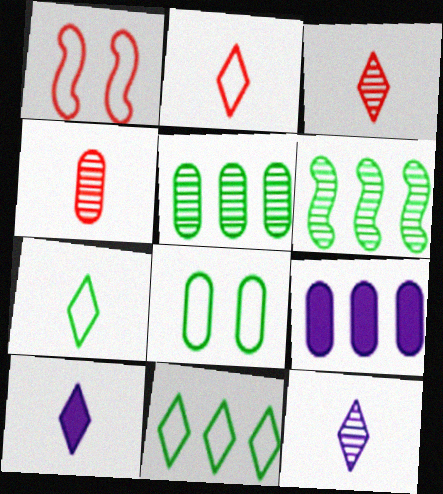[[1, 5, 10], 
[3, 7, 10], 
[4, 8, 9]]